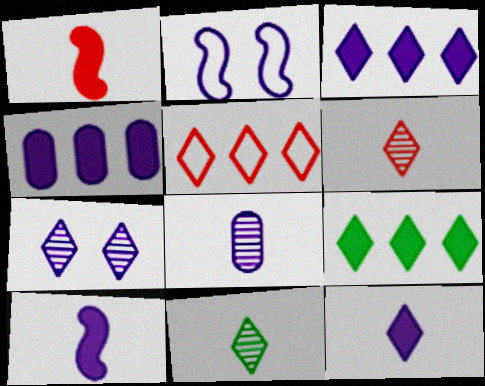[[2, 3, 8]]